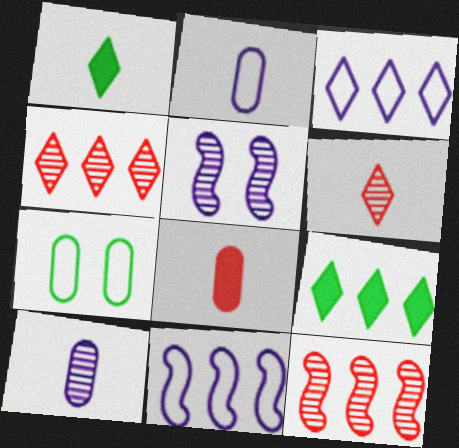[[3, 4, 9]]